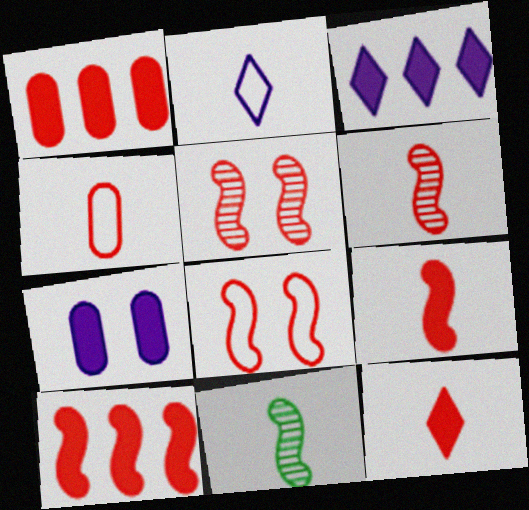[[4, 6, 12], 
[6, 8, 10]]